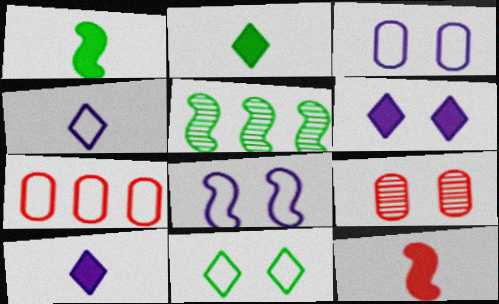[[5, 8, 12]]